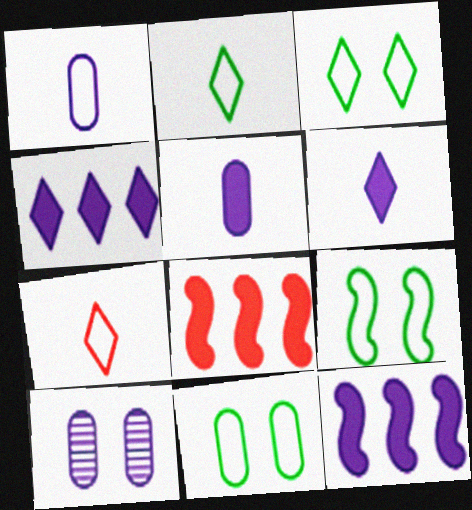[[2, 8, 10], 
[3, 9, 11]]